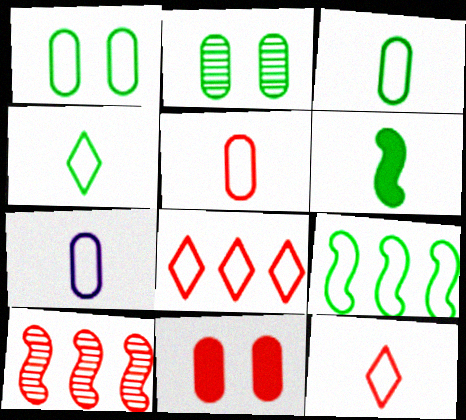[[1, 4, 9], 
[3, 5, 7], 
[10, 11, 12]]